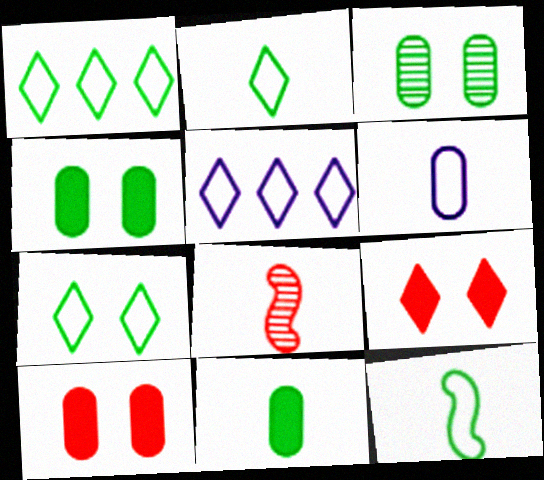[[1, 2, 7], 
[4, 5, 8]]